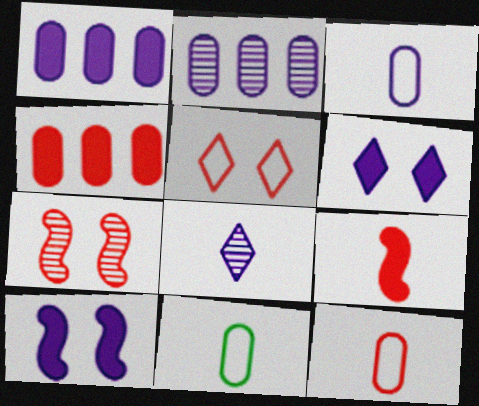[[3, 11, 12], 
[8, 9, 11]]